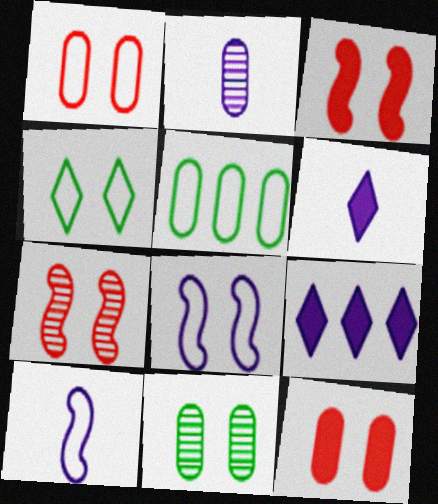[[1, 4, 8], 
[2, 5, 12], 
[2, 6, 10], 
[2, 8, 9], 
[5, 6, 7]]